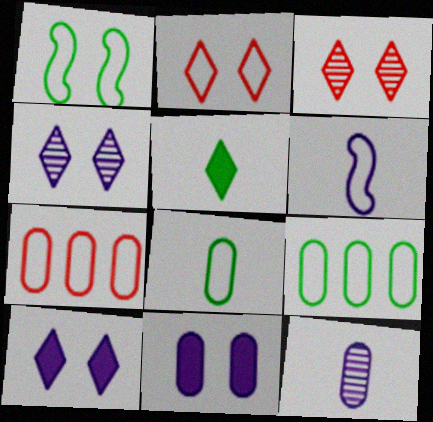[[1, 3, 11], 
[2, 6, 9]]